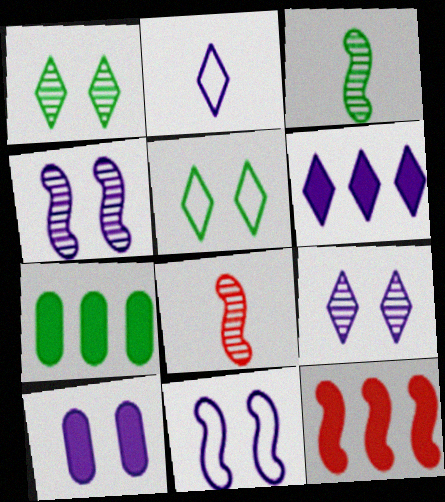[[2, 6, 9], 
[3, 5, 7], 
[3, 11, 12], 
[6, 7, 12], 
[9, 10, 11]]